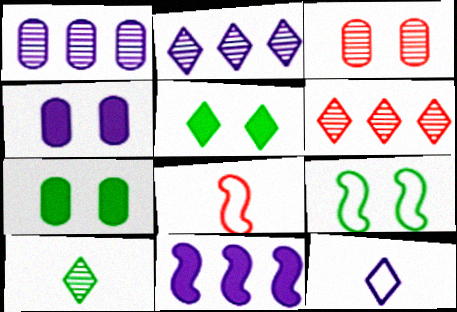[[1, 5, 8], 
[2, 7, 8], 
[5, 6, 12]]